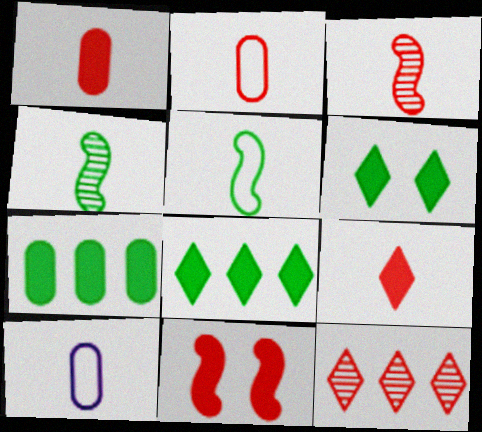[[2, 3, 9], 
[2, 11, 12], 
[4, 9, 10]]